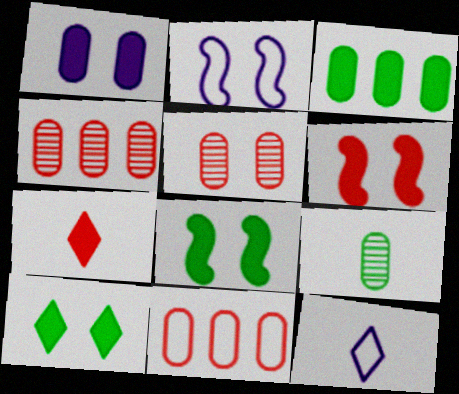[[1, 6, 10], 
[1, 9, 11], 
[2, 5, 10], 
[4, 8, 12]]